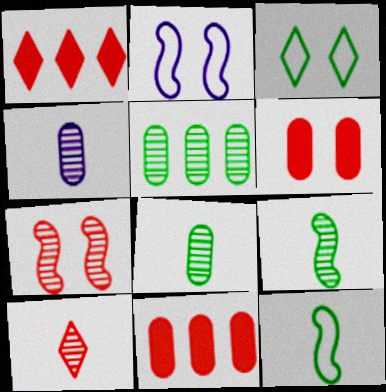[[1, 2, 8], 
[4, 9, 10]]